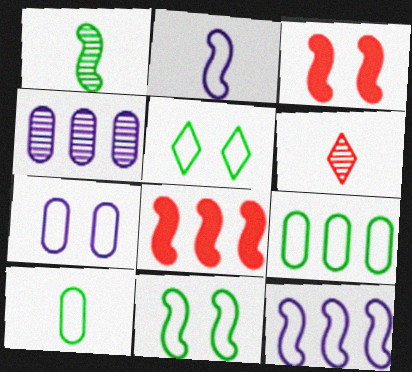[[1, 3, 12]]